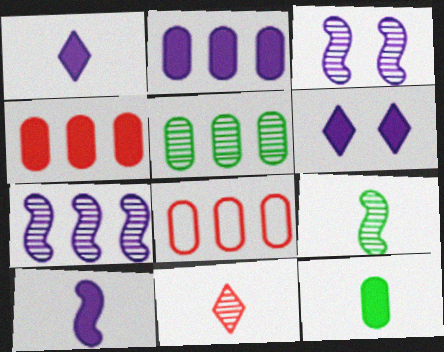[[2, 5, 8], 
[2, 6, 10], 
[3, 5, 11], 
[6, 8, 9]]